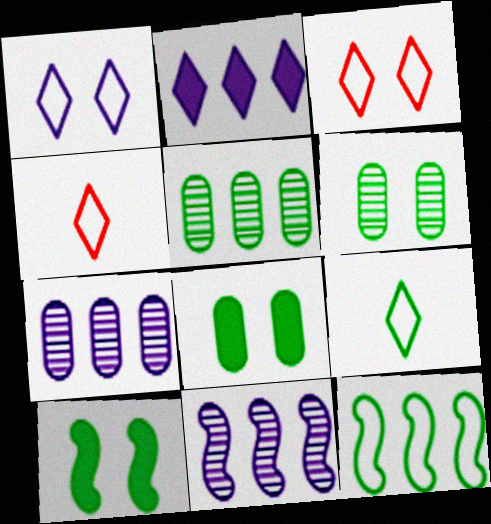[[4, 7, 10], 
[4, 8, 11], 
[5, 9, 10]]